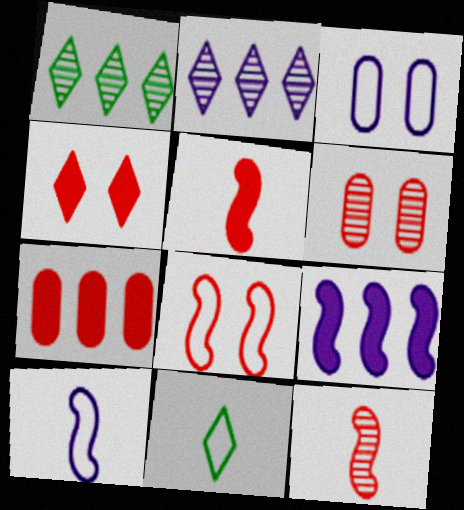[[1, 3, 5], 
[2, 4, 11], 
[4, 5, 7], 
[4, 6, 8], 
[6, 9, 11]]